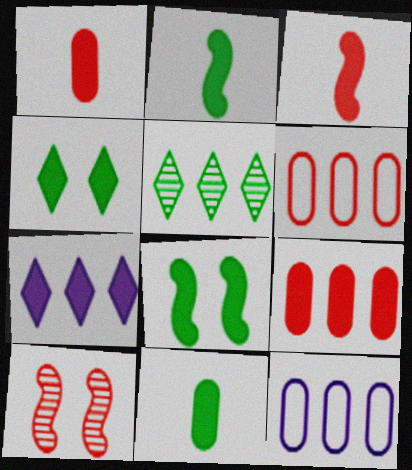[[1, 7, 8]]